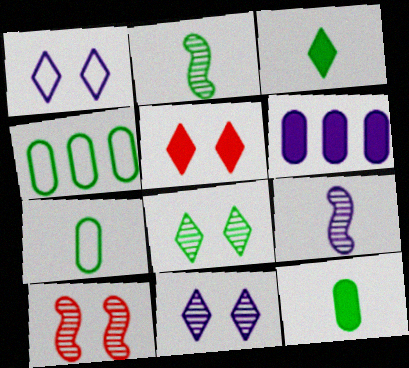[[1, 5, 8], 
[1, 6, 9], 
[2, 3, 7], 
[4, 5, 9]]